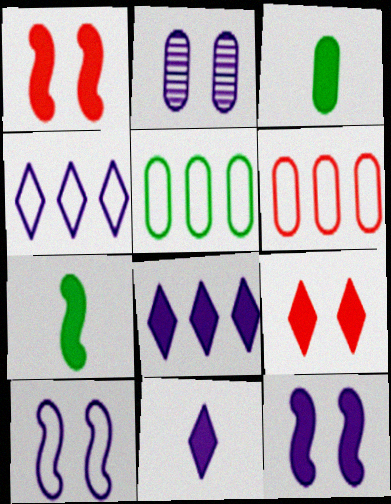[[1, 3, 8], 
[2, 3, 6]]